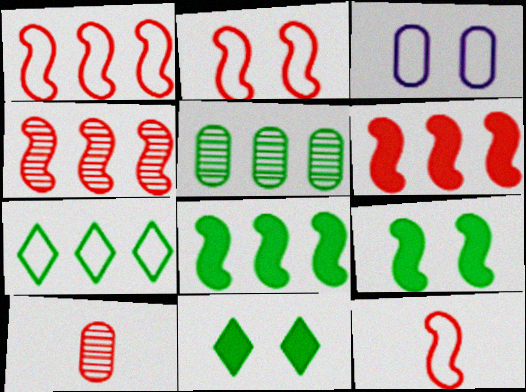[[1, 2, 12], 
[1, 4, 6], 
[3, 7, 12], 
[5, 7, 8]]